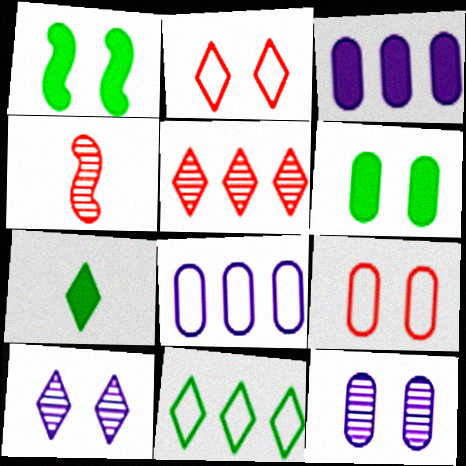[[1, 2, 12], 
[1, 9, 10], 
[6, 9, 12]]